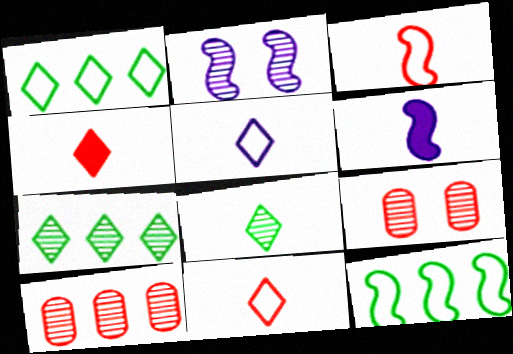[[1, 6, 9], 
[2, 8, 10], 
[4, 5, 8]]